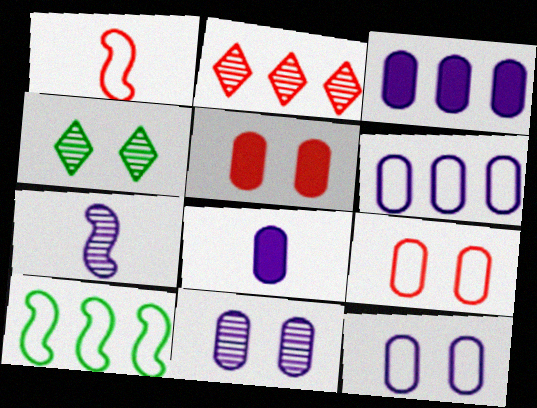[[1, 2, 5], 
[1, 3, 4], 
[2, 3, 10], 
[6, 8, 11]]